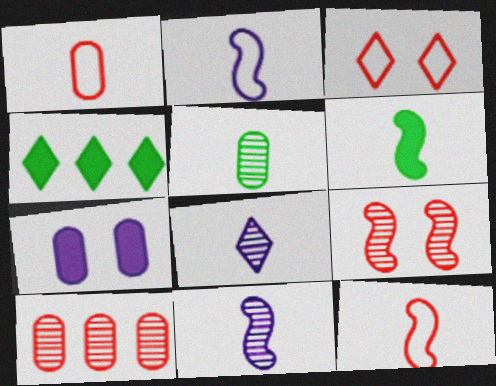[[1, 6, 8], 
[3, 4, 8], 
[6, 11, 12]]